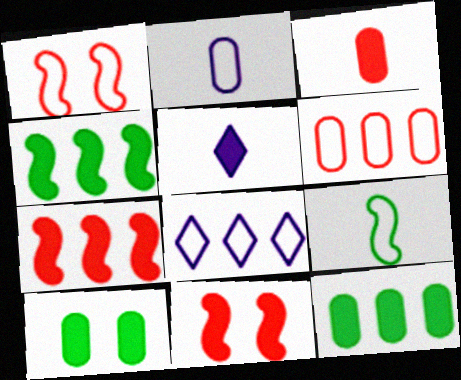[[5, 7, 10], 
[5, 11, 12]]